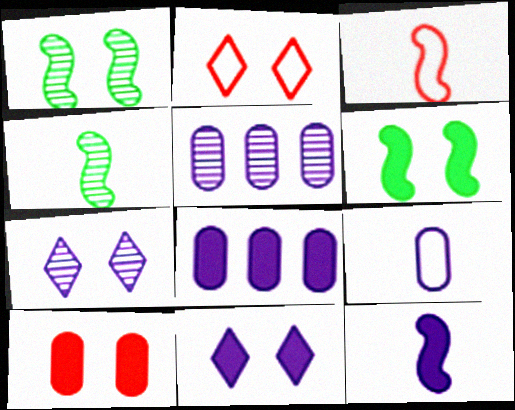[[2, 4, 8], 
[3, 4, 12], 
[6, 10, 11], 
[8, 11, 12]]